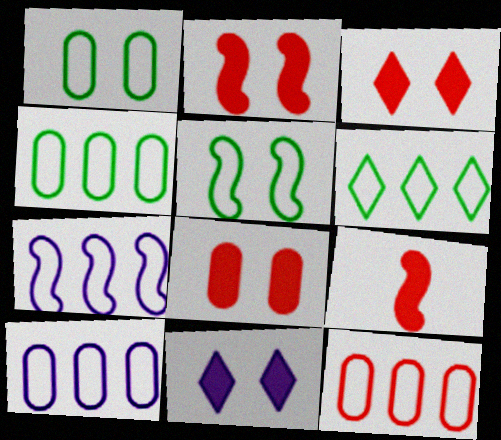[[2, 3, 8], 
[4, 10, 12], 
[6, 7, 12]]